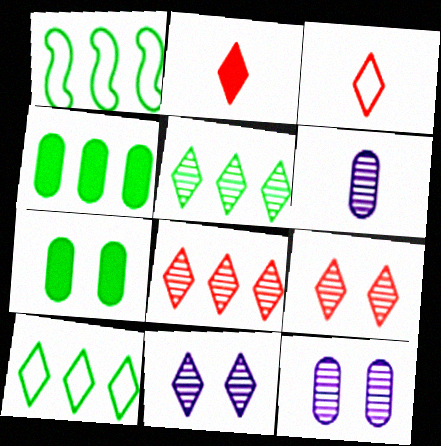[[1, 2, 12], 
[1, 4, 5], 
[2, 10, 11]]